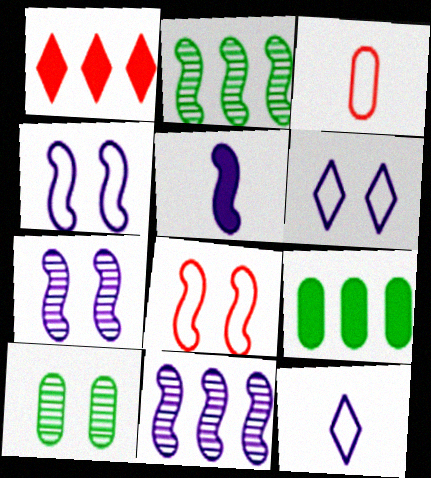[[2, 5, 8], 
[4, 5, 11]]